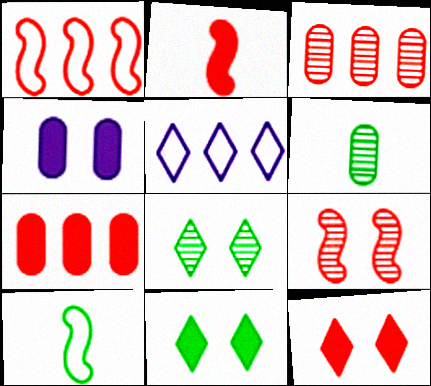[[1, 2, 9], 
[2, 7, 12]]